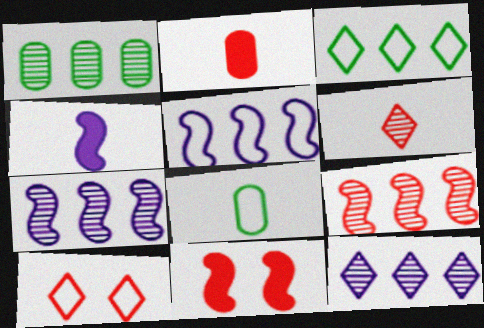[[1, 4, 10], 
[1, 9, 12], 
[2, 9, 10], 
[4, 6, 8], 
[5, 8, 10], 
[8, 11, 12]]